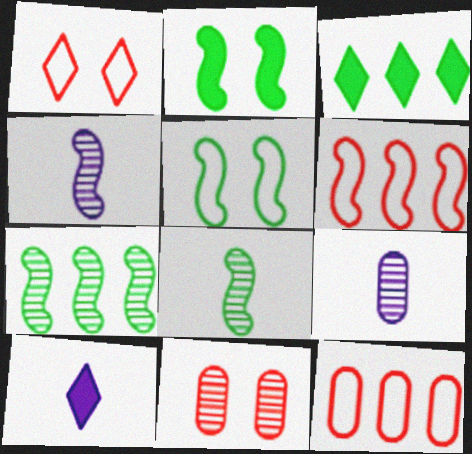[[2, 4, 6]]